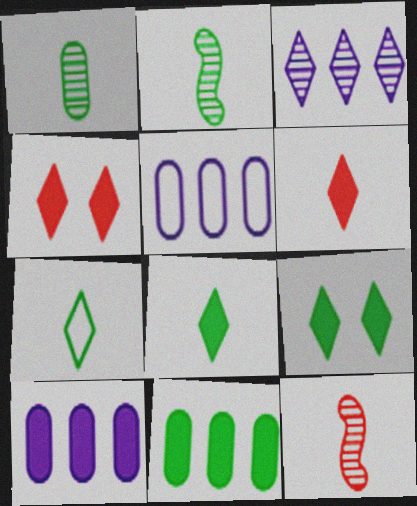[[2, 4, 5], 
[3, 4, 7], 
[5, 9, 12]]